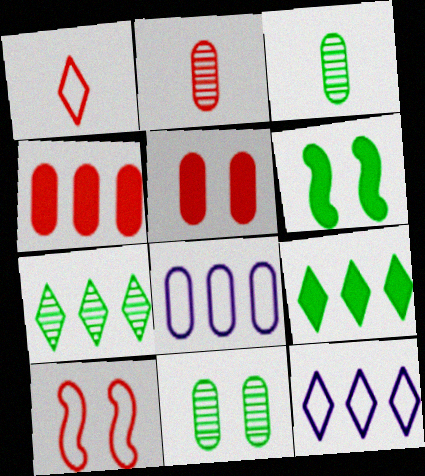[[2, 6, 12], 
[3, 5, 8]]